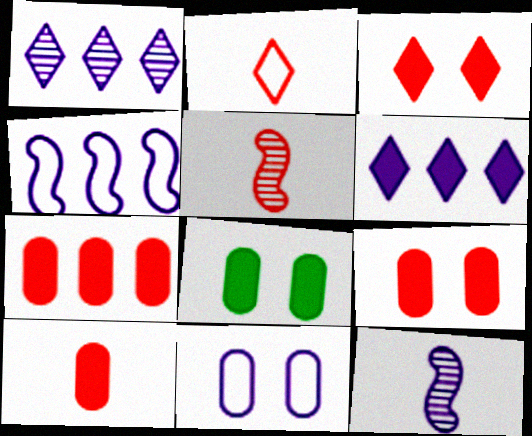[[2, 5, 10], 
[6, 11, 12], 
[7, 9, 10]]